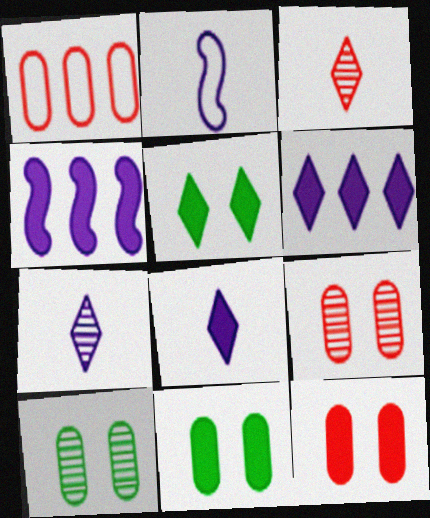[]